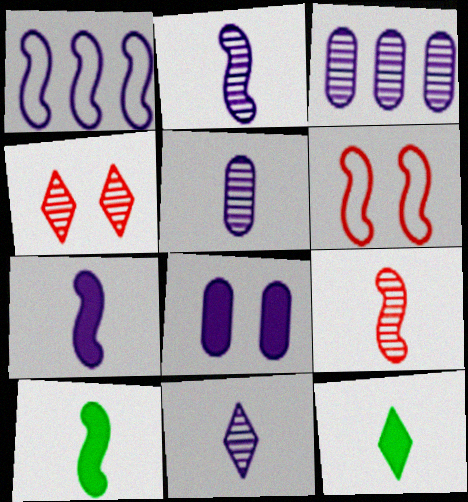[[1, 8, 11], 
[2, 5, 11], 
[3, 6, 12]]